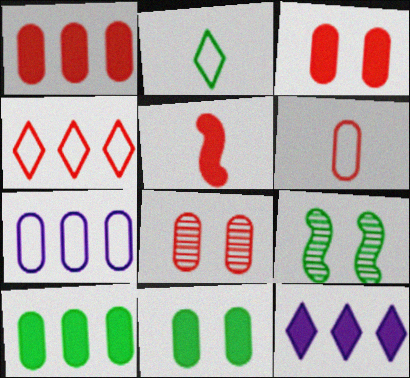[[1, 6, 8], 
[2, 9, 10], 
[4, 5, 8], 
[5, 11, 12], 
[6, 9, 12]]